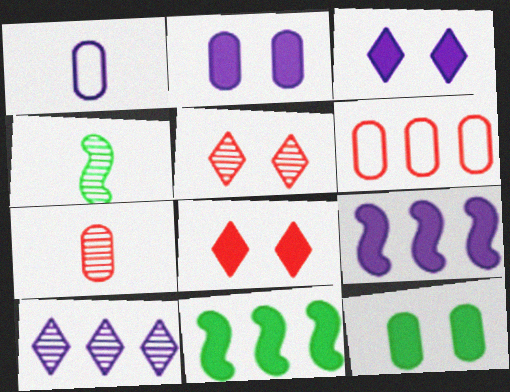[[1, 5, 11], 
[3, 4, 6], 
[6, 10, 11]]